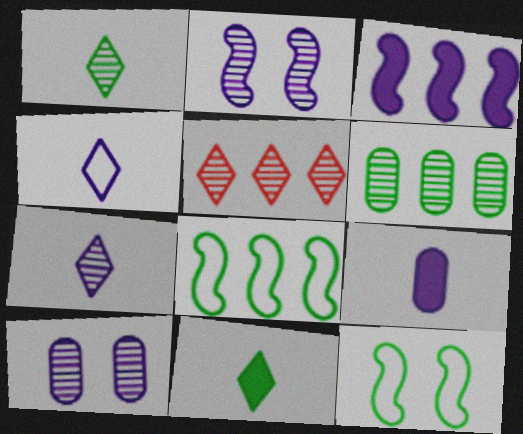[[3, 4, 10], 
[5, 9, 12], 
[6, 11, 12]]